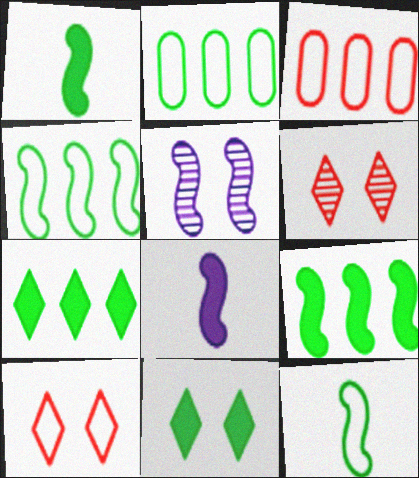[[2, 6, 8]]